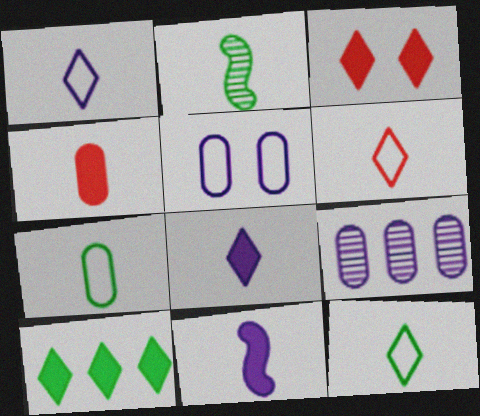[[1, 2, 4], 
[1, 6, 12], 
[3, 8, 10]]